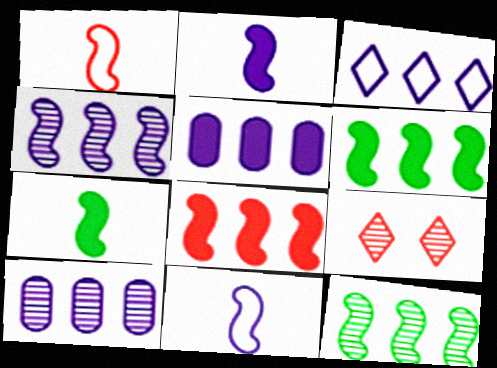[[3, 4, 5]]